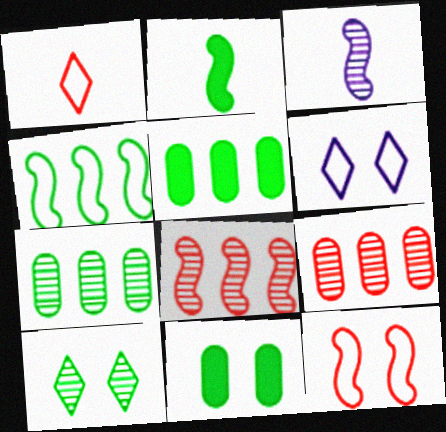[[2, 6, 9], 
[3, 9, 10]]